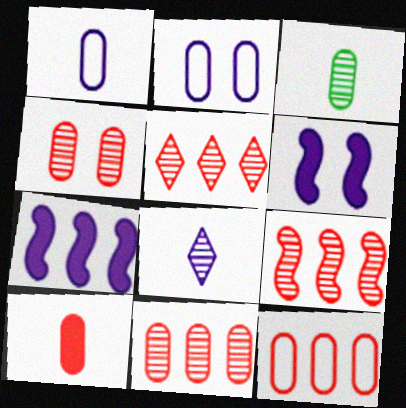[[1, 3, 10], 
[2, 7, 8], 
[4, 10, 12], 
[5, 9, 11]]